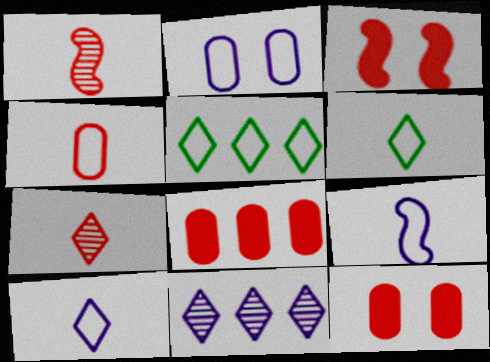[[4, 6, 9]]